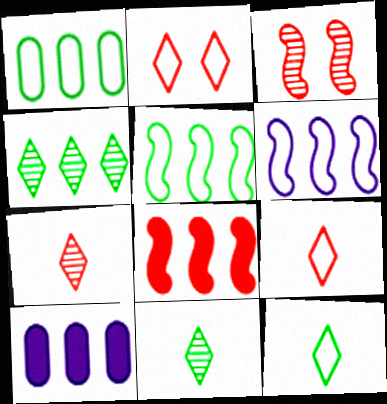[[3, 10, 12]]